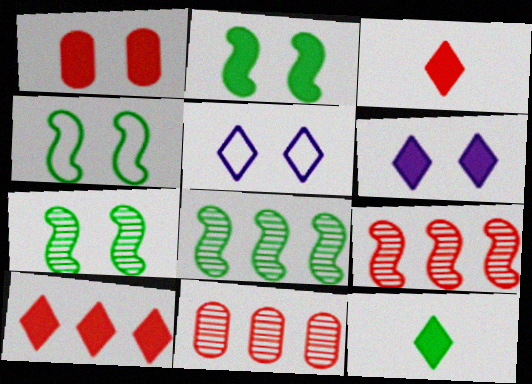[[1, 2, 6], 
[1, 5, 7], 
[2, 4, 7], 
[6, 10, 12]]